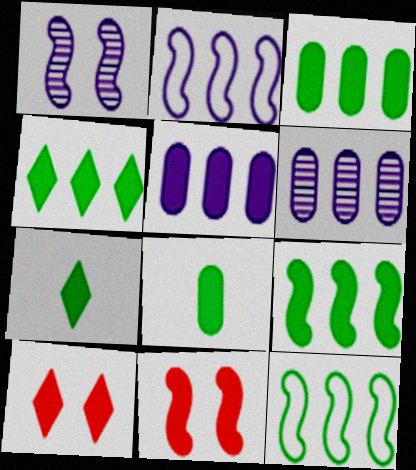[[3, 4, 9], 
[5, 7, 11]]